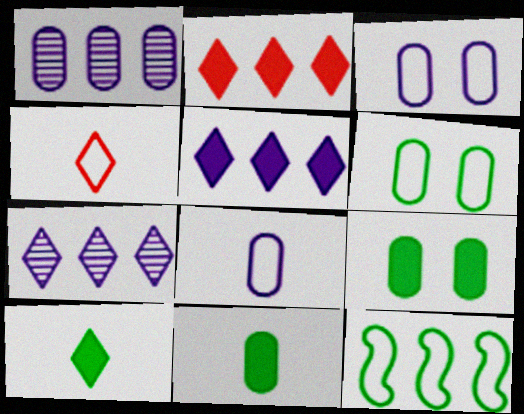[[1, 2, 12], 
[3, 4, 12]]